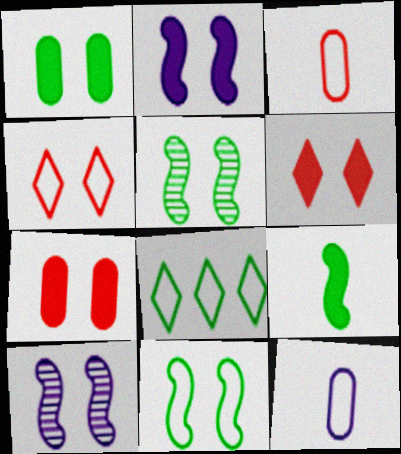[[1, 2, 6], 
[1, 4, 10]]